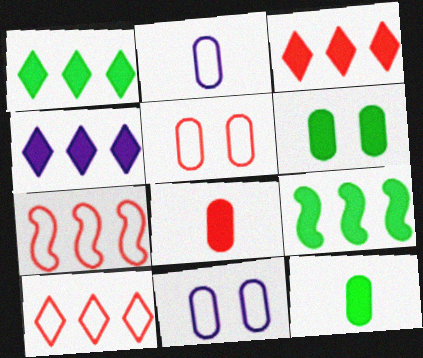[[1, 3, 4]]